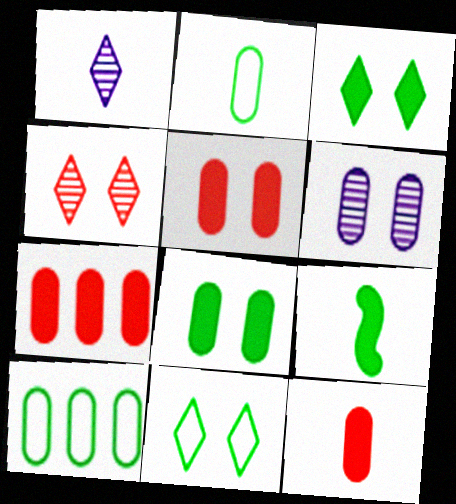[[2, 6, 7], 
[5, 7, 12], 
[6, 10, 12]]